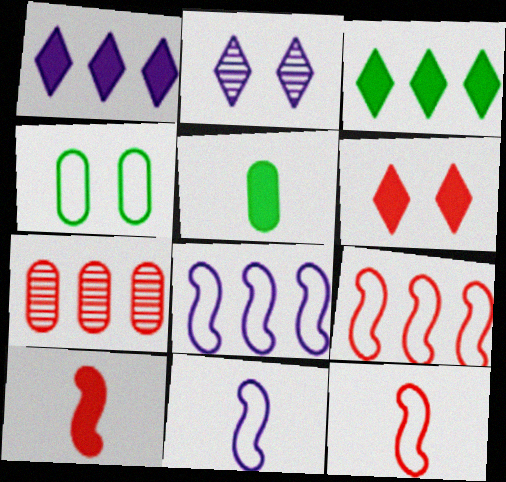[[2, 5, 9], 
[3, 7, 8], 
[6, 7, 12]]